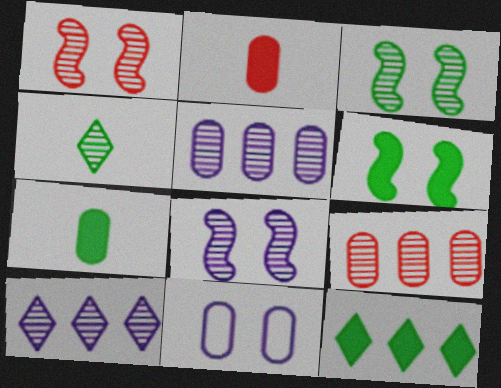[[1, 3, 8], 
[1, 4, 5], 
[4, 8, 9], 
[6, 7, 12], 
[7, 9, 11]]